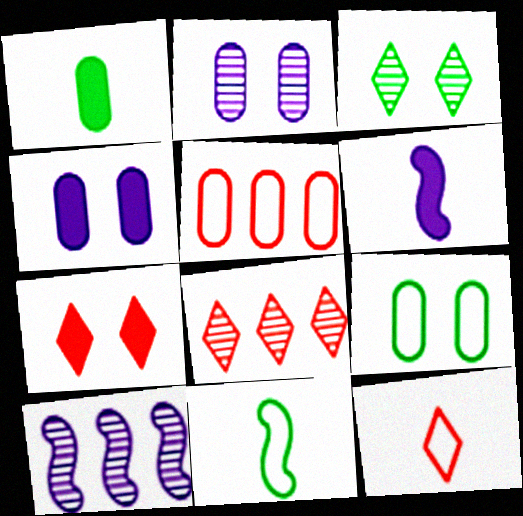[[1, 2, 5], 
[3, 5, 6], 
[4, 8, 11], 
[6, 8, 9], 
[7, 8, 12]]